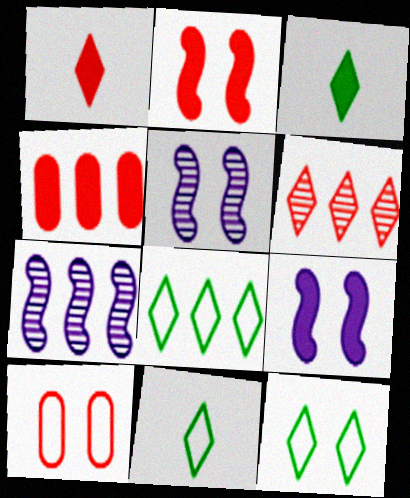[[1, 2, 4], 
[3, 4, 9], 
[3, 7, 10], 
[4, 5, 11], 
[4, 7, 8], 
[8, 11, 12]]